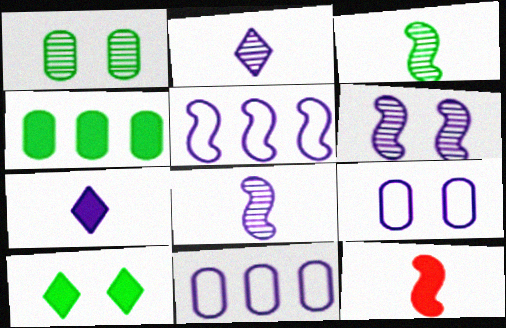[[6, 7, 11]]